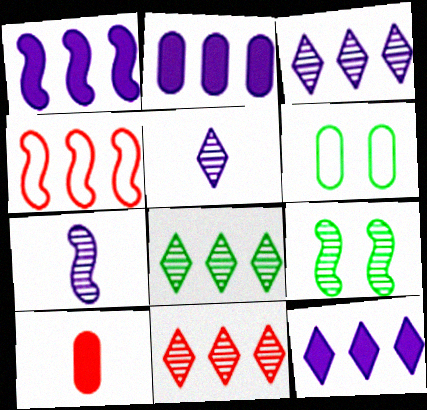[[1, 2, 12], 
[2, 4, 8], 
[3, 8, 11]]